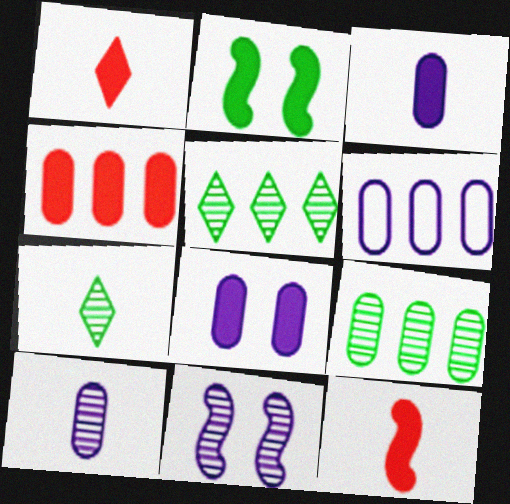[[4, 6, 9], 
[6, 8, 10]]